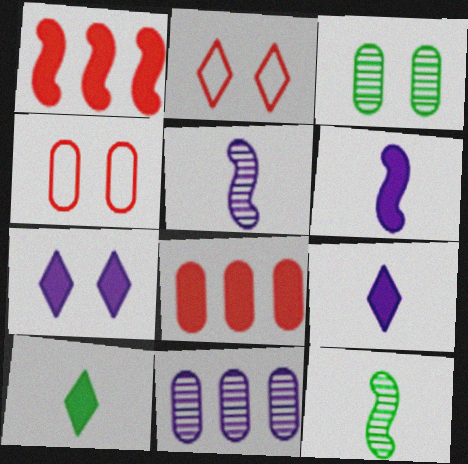[]